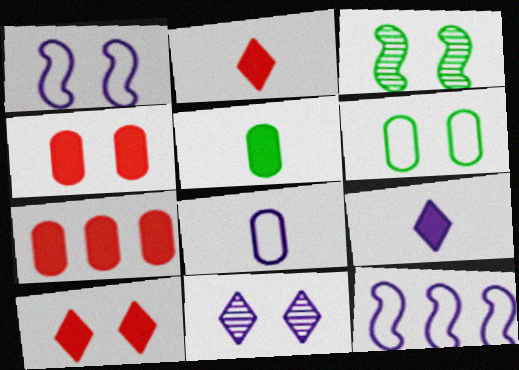[]